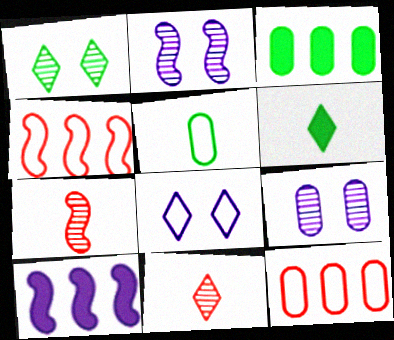[[2, 6, 12], 
[3, 7, 8], 
[4, 5, 8], 
[4, 6, 9]]